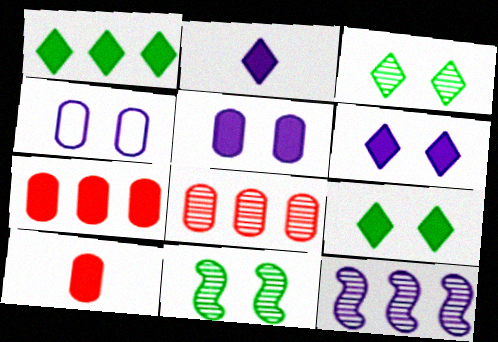[[2, 4, 12]]